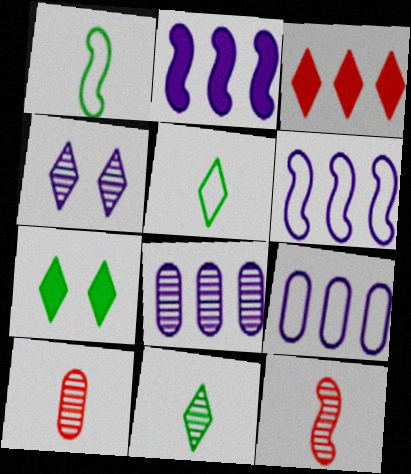[[3, 4, 5], 
[6, 7, 10], 
[7, 9, 12]]